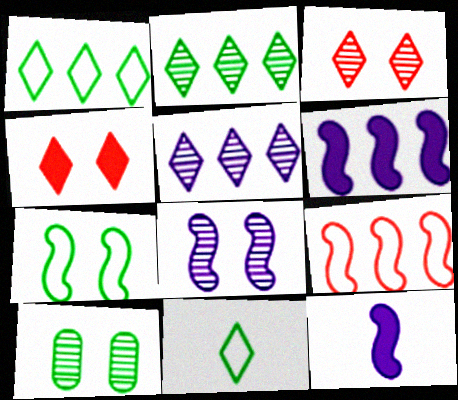[[3, 8, 10], 
[4, 5, 11]]